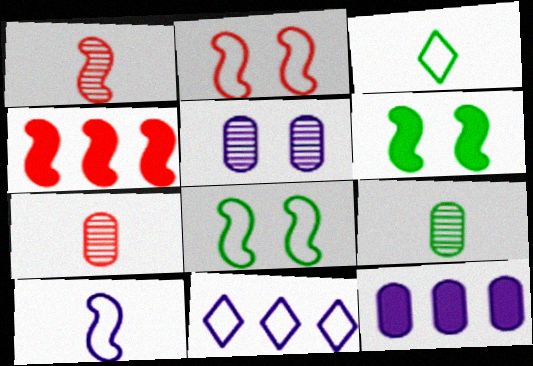[[1, 2, 4], 
[3, 4, 5], 
[6, 7, 11]]